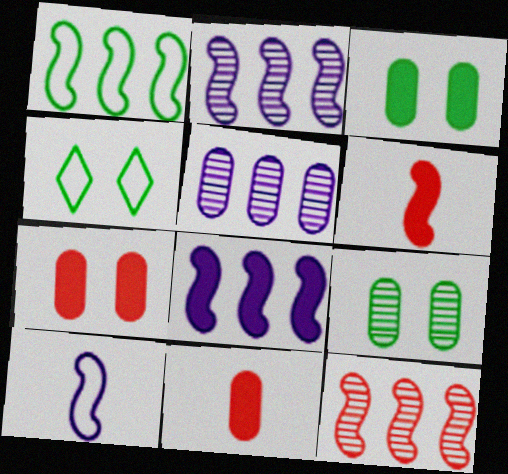[[1, 8, 12], 
[2, 4, 11], 
[4, 5, 6]]